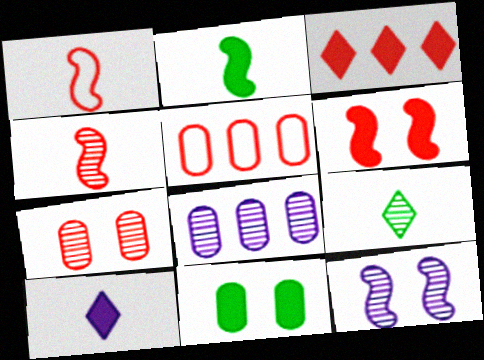[[1, 3, 7]]